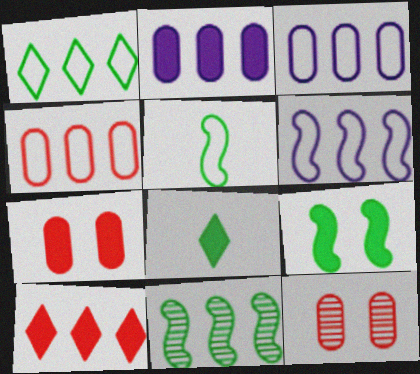[[1, 4, 6], 
[3, 10, 11], 
[5, 9, 11], 
[6, 8, 12]]